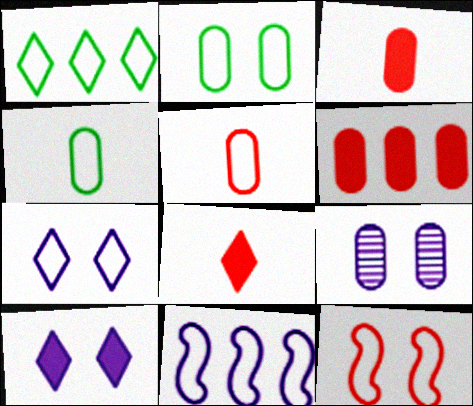[[2, 7, 12], 
[4, 6, 9]]